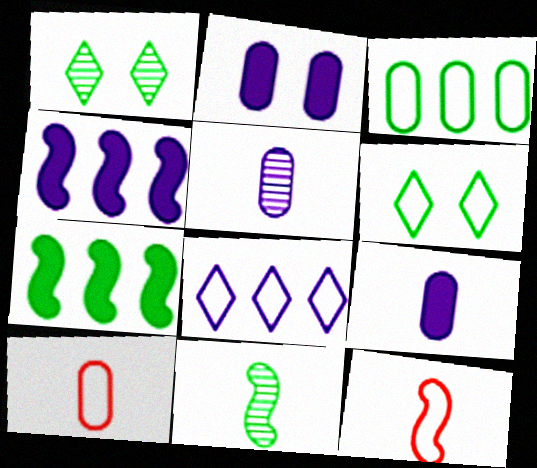[[1, 4, 10]]